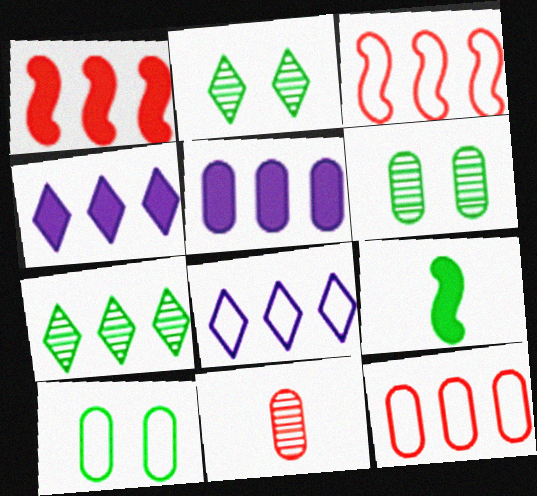[[3, 5, 7], 
[5, 10, 11], 
[7, 9, 10]]